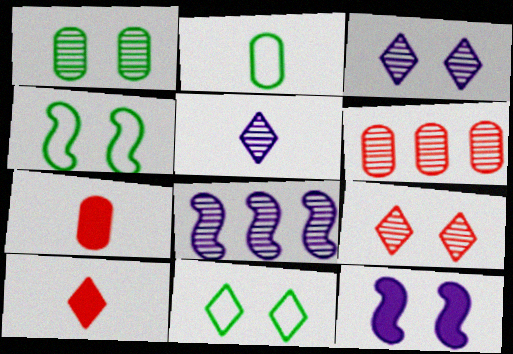[[7, 8, 11]]